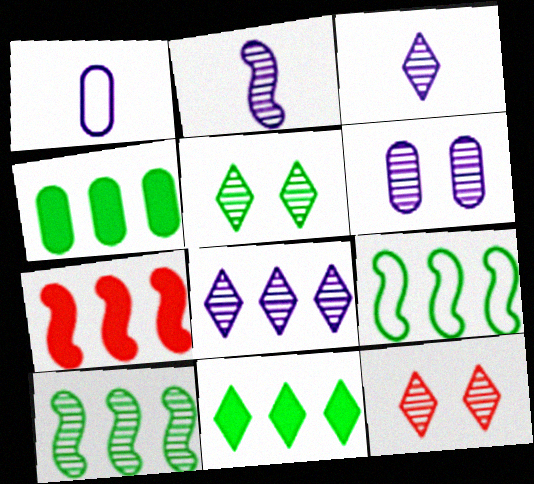[[1, 5, 7], 
[2, 6, 8]]